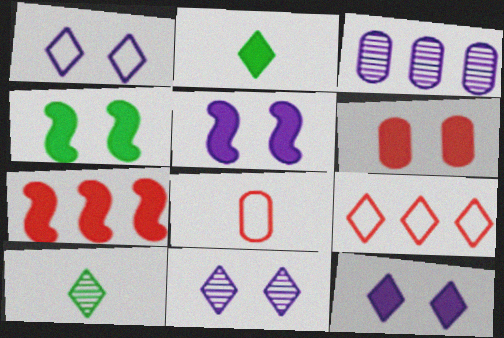[[1, 11, 12], 
[2, 9, 11], 
[4, 6, 12], 
[9, 10, 12]]